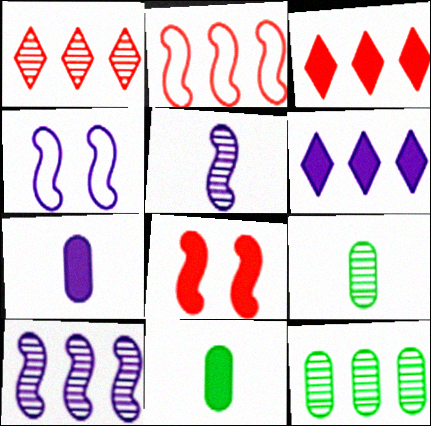[[1, 4, 11], 
[1, 10, 12], 
[2, 6, 12], 
[3, 4, 9], 
[6, 8, 11]]